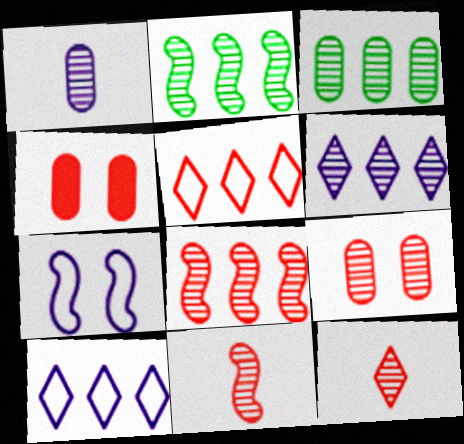[[1, 3, 9], 
[3, 6, 8], 
[4, 5, 11], 
[8, 9, 12]]